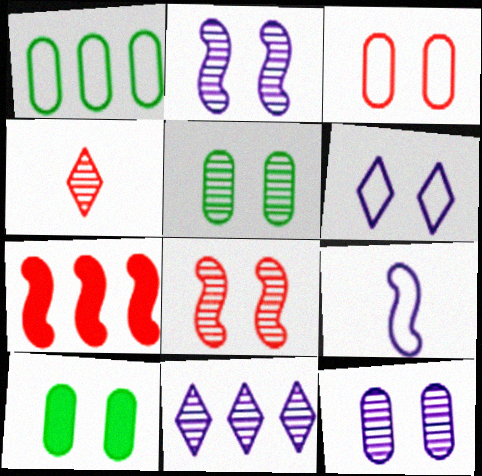[[1, 7, 11], 
[3, 4, 7], 
[3, 10, 12], 
[6, 8, 10]]